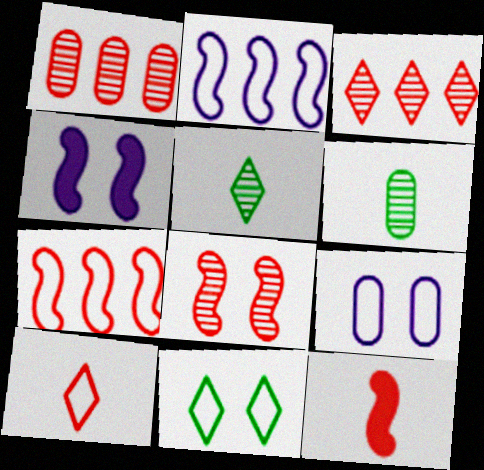[[7, 8, 12]]